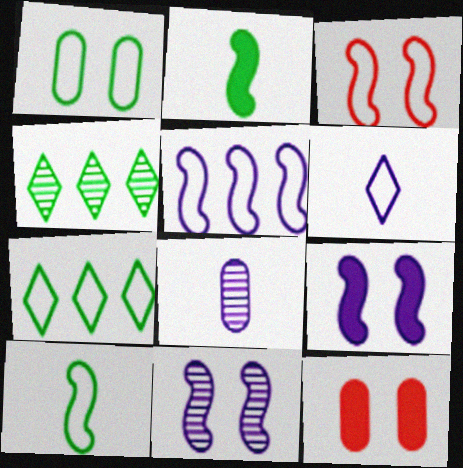[[1, 2, 4], 
[1, 7, 10], 
[3, 5, 10]]